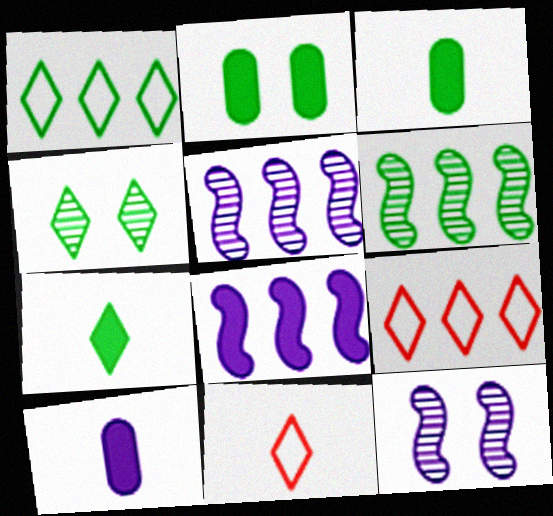[[1, 4, 7], 
[2, 5, 11], 
[3, 9, 12]]